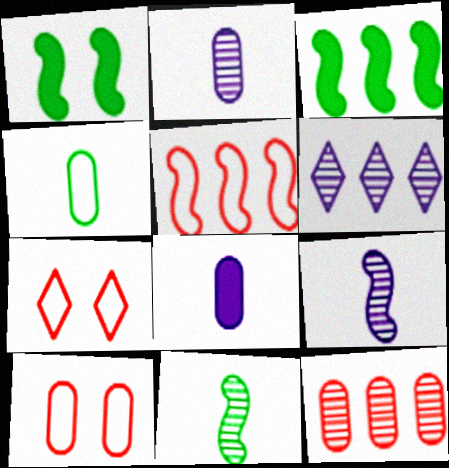[[1, 5, 9], 
[2, 3, 7]]